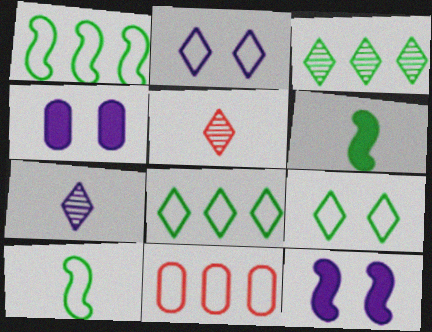[[1, 4, 5], 
[2, 10, 11]]